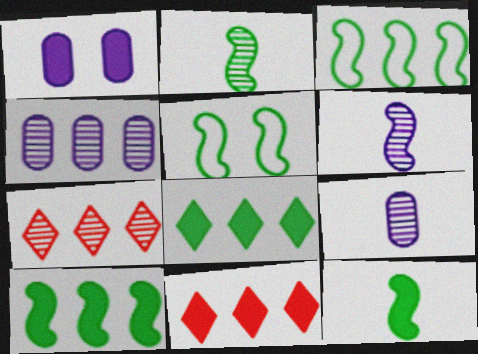[[1, 11, 12], 
[2, 5, 10], 
[3, 4, 11], 
[5, 9, 11]]